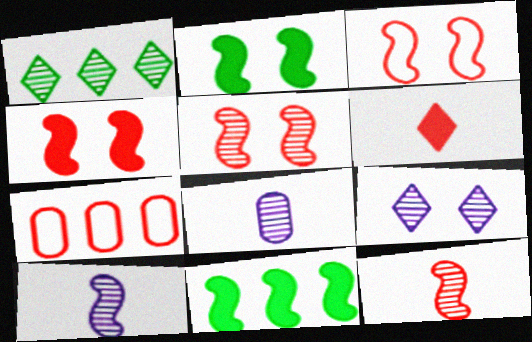[[1, 5, 8], 
[3, 4, 5], 
[3, 10, 11], 
[5, 6, 7]]